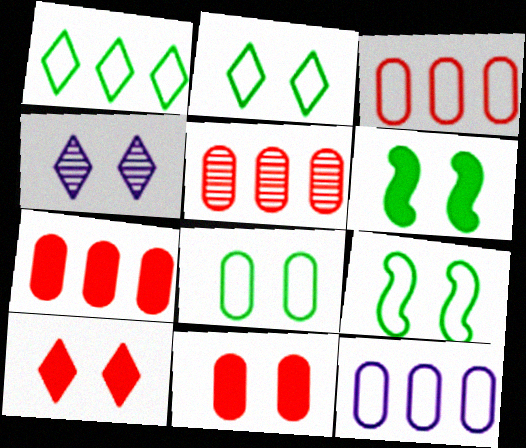[[2, 4, 10], 
[2, 8, 9], 
[3, 5, 7], 
[4, 9, 11]]